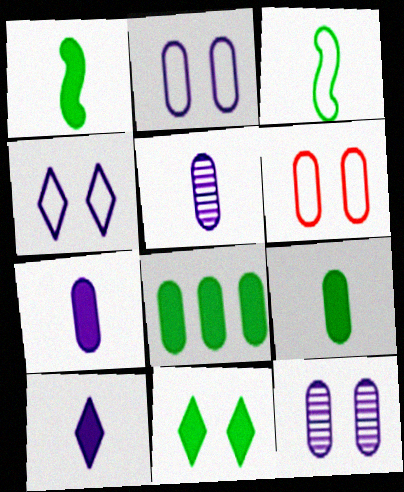[[1, 8, 11], 
[5, 6, 8]]